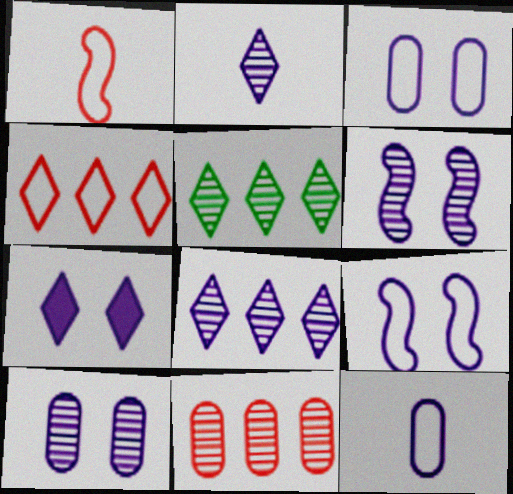[[3, 6, 7], 
[7, 9, 10]]